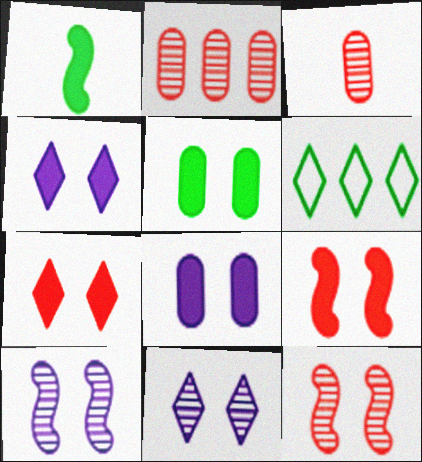[[4, 5, 9]]